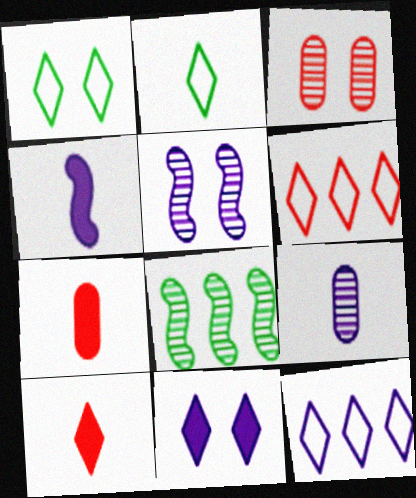[]